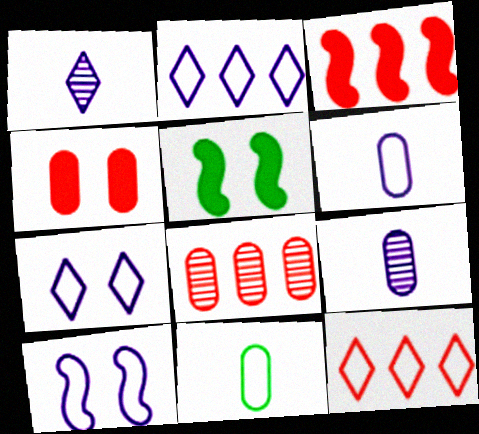[[2, 6, 10], 
[3, 8, 12], 
[5, 9, 12], 
[10, 11, 12]]